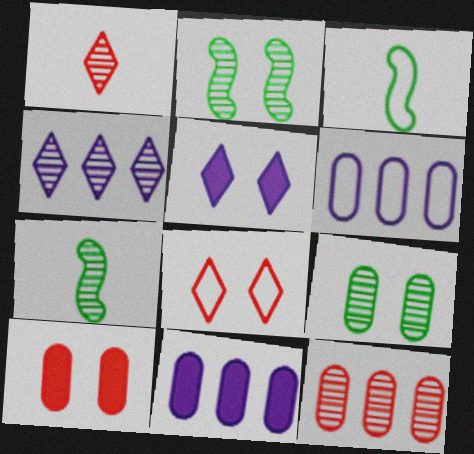[[3, 4, 10], 
[3, 5, 12], 
[3, 6, 8], 
[7, 8, 11]]